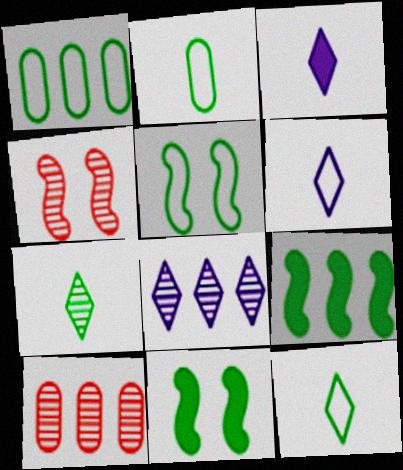[[1, 3, 4], 
[1, 5, 12], 
[1, 7, 11], 
[3, 5, 10], 
[6, 10, 11]]